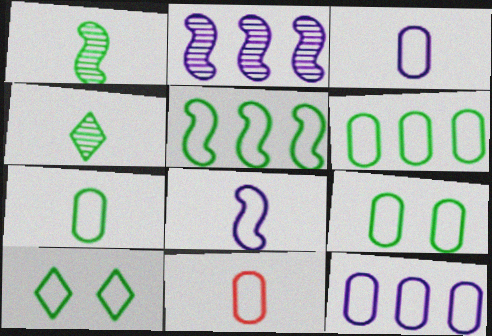[[3, 7, 11], 
[5, 7, 10], 
[6, 7, 9], 
[9, 11, 12]]